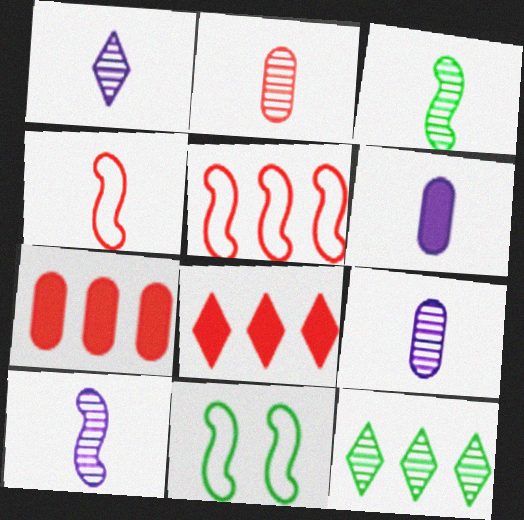[[1, 2, 3], 
[1, 7, 11], 
[1, 9, 10], 
[8, 9, 11]]